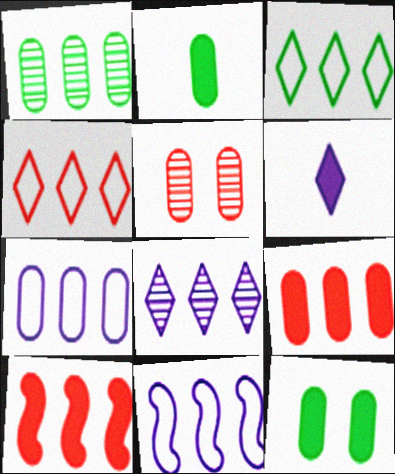[[1, 7, 9], 
[2, 5, 7], 
[6, 10, 12]]